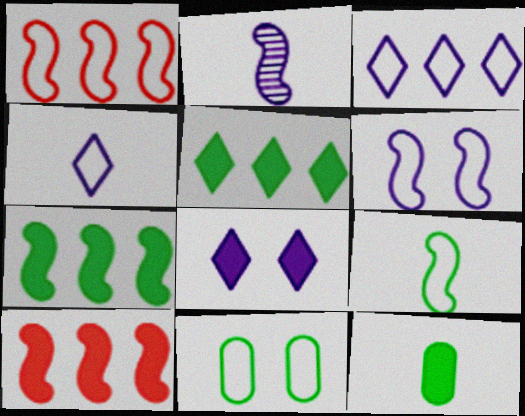[[1, 4, 11], 
[1, 6, 9], 
[8, 10, 12]]